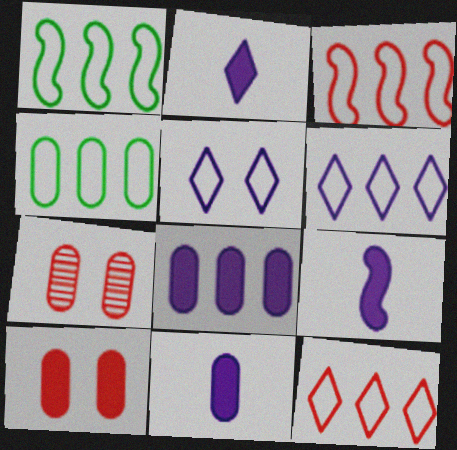[[1, 2, 7], 
[2, 9, 11], 
[3, 4, 6], 
[4, 7, 11]]